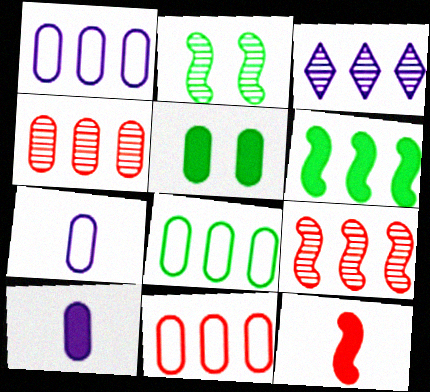[[1, 8, 11], 
[3, 6, 11], 
[4, 5, 7]]